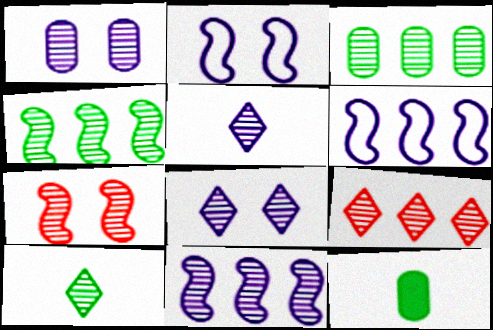[[1, 5, 11], 
[2, 9, 12], 
[3, 5, 7], 
[3, 9, 11], 
[8, 9, 10]]